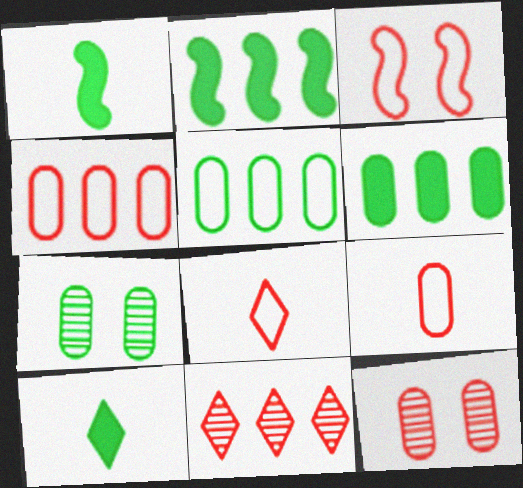[[3, 4, 8]]